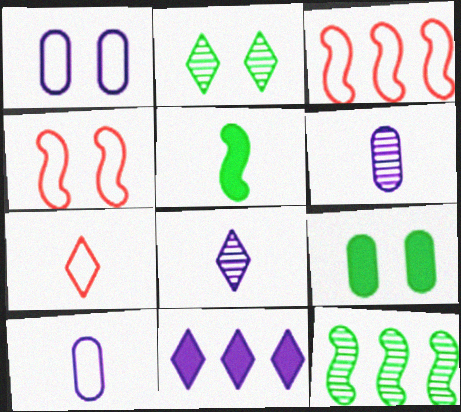[[2, 7, 11], 
[3, 8, 9], 
[5, 6, 7]]